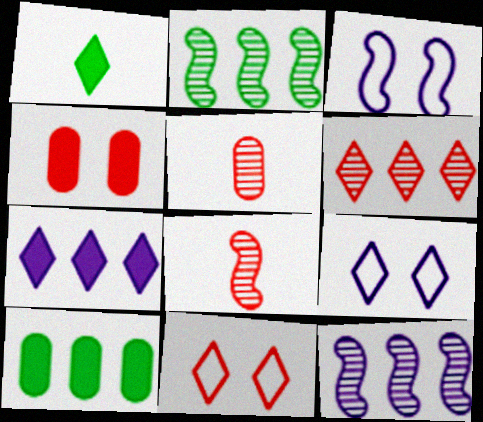[[1, 6, 9], 
[8, 9, 10]]